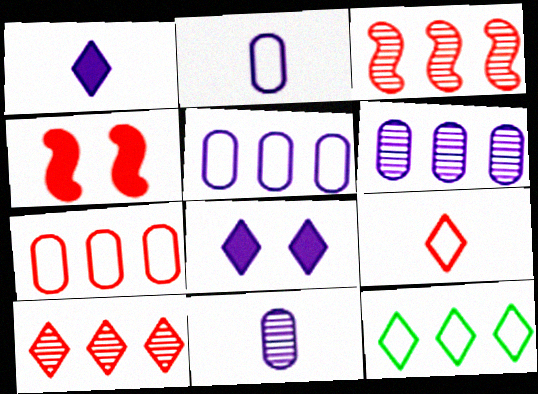[[4, 11, 12]]